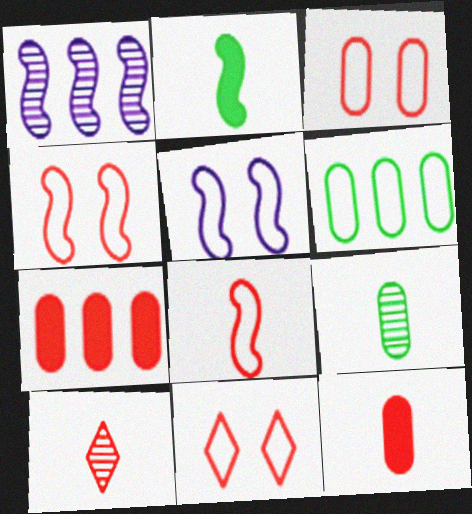[[1, 2, 4], 
[3, 4, 11], 
[4, 7, 10], 
[8, 10, 12]]